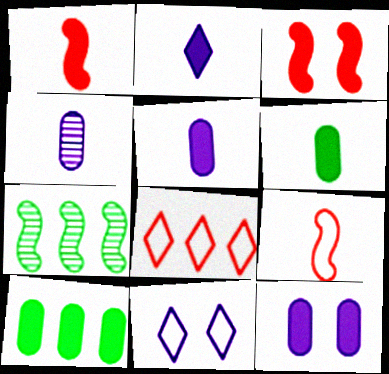[[1, 2, 6], 
[2, 3, 10]]